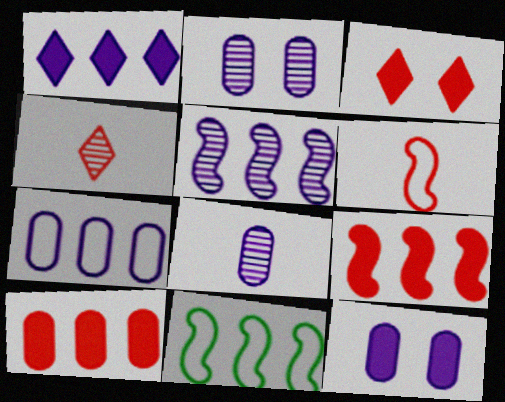[[1, 5, 7], 
[3, 8, 11], 
[4, 11, 12], 
[5, 9, 11], 
[7, 8, 12]]